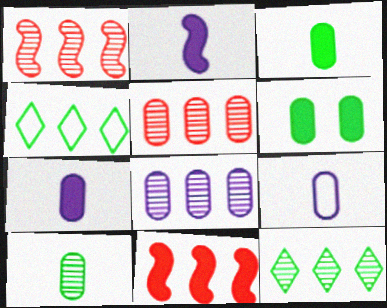[[1, 8, 12], 
[4, 8, 11], 
[5, 6, 9]]